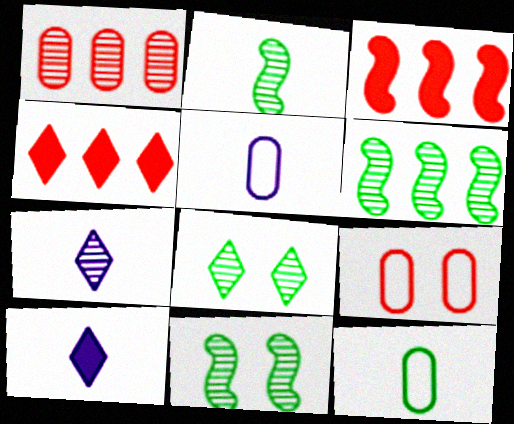[[1, 7, 11], 
[2, 6, 11], 
[3, 5, 8], 
[4, 5, 11], 
[6, 9, 10]]